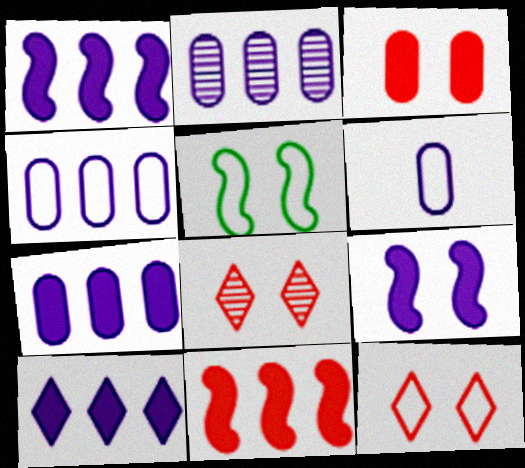[[1, 7, 10], 
[2, 4, 7]]